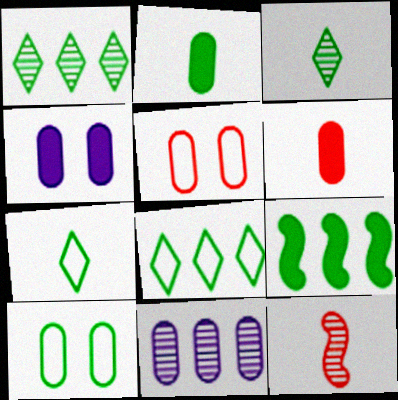[[2, 5, 11], 
[3, 9, 10], 
[4, 8, 12], 
[6, 10, 11]]